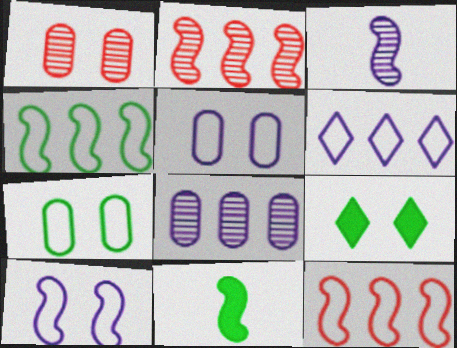[[1, 6, 11], 
[1, 9, 10], 
[2, 10, 11]]